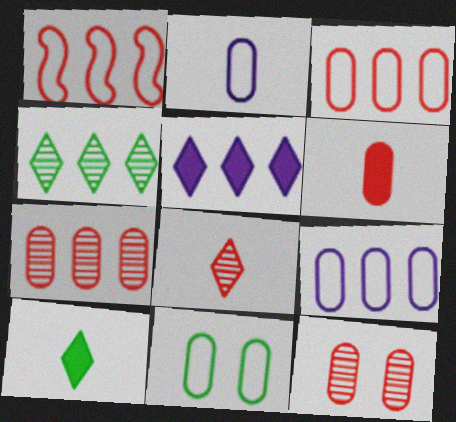[[2, 3, 11], 
[3, 6, 12]]